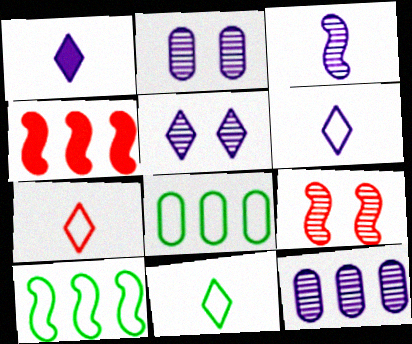[[1, 8, 9], 
[2, 4, 11], 
[3, 5, 12], 
[6, 7, 11]]